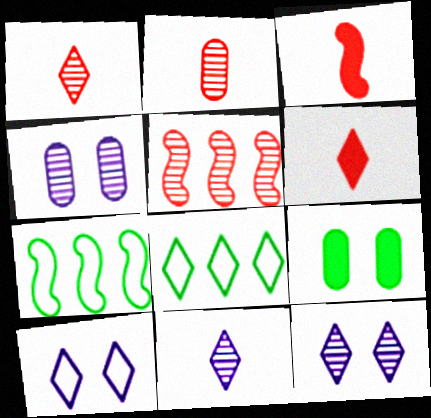[[3, 4, 8], 
[4, 6, 7], 
[6, 8, 12]]